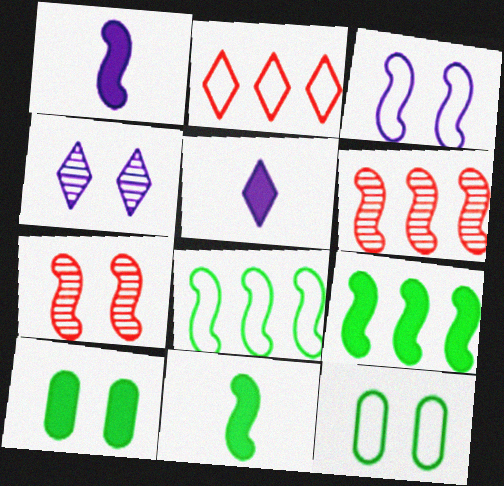[[1, 7, 8], 
[3, 6, 11], 
[5, 6, 12]]